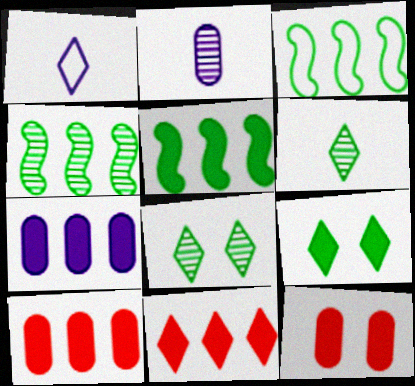[[1, 4, 12], 
[1, 8, 11], 
[3, 4, 5], 
[5, 7, 11]]